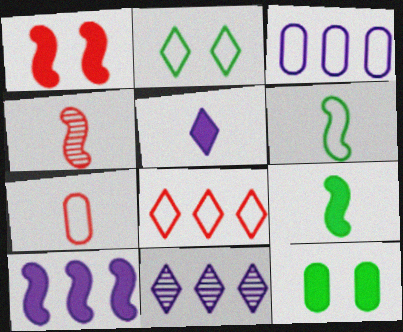[[1, 9, 10], 
[3, 10, 11]]